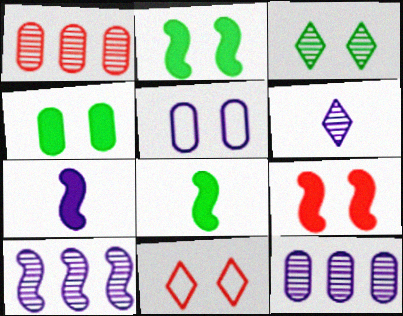[[3, 5, 9], 
[8, 11, 12]]